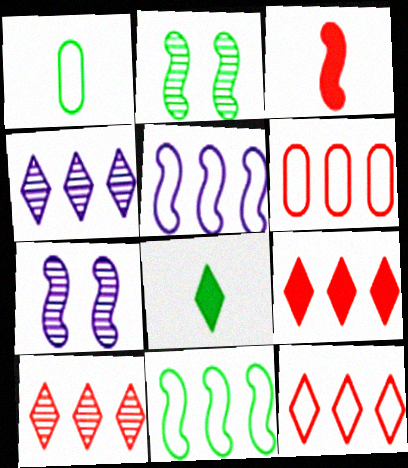[[1, 7, 9], 
[2, 3, 5], 
[3, 7, 11], 
[6, 7, 8], 
[9, 10, 12]]